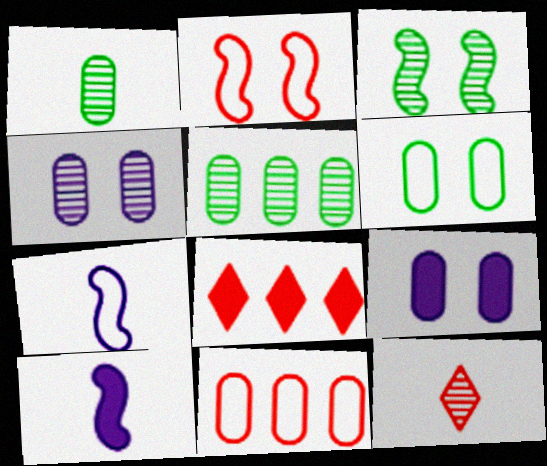[[1, 9, 11]]